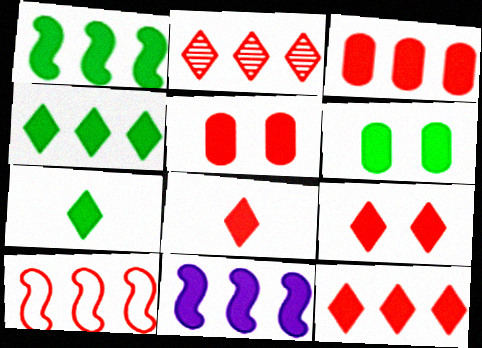[[1, 6, 7], 
[2, 3, 10], 
[3, 4, 11], 
[5, 7, 11], 
[6, 8, 11], 
[8, 9, 12]]